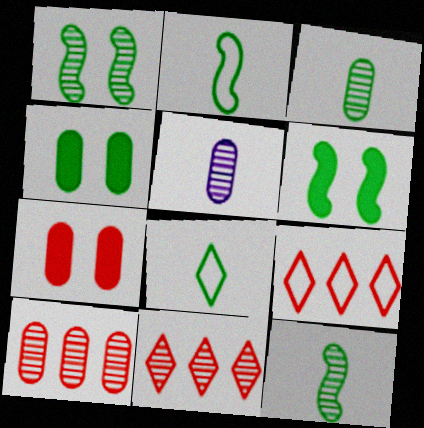[[1, 5, 11], 
[5, 6, 9]]